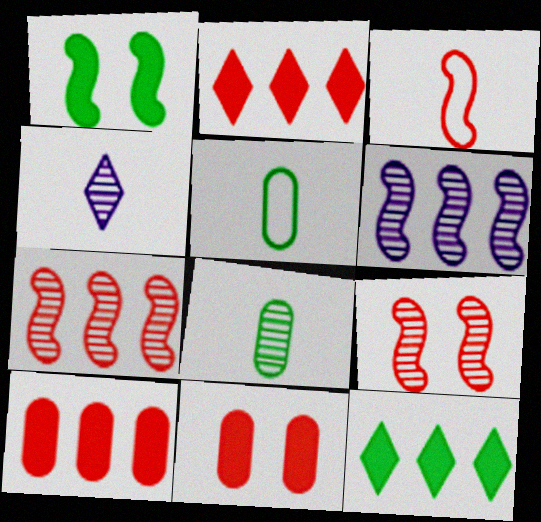[[1, 3, 6]]